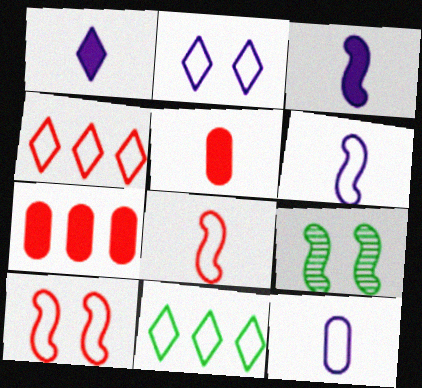[[10, 11, 12]]